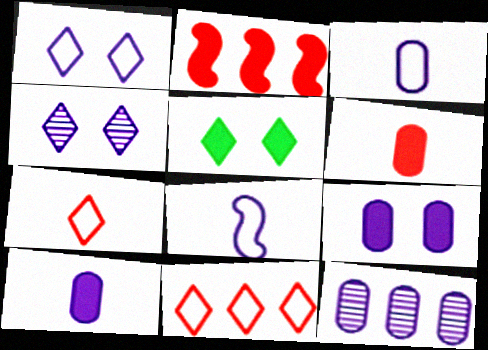[[2, 5, 10], 
[3, 9, 12]]